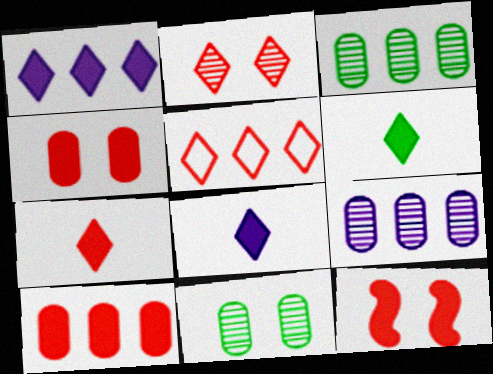[[2, 5, 7], 
[6, 7, 8], 
[7, 10, 12]]